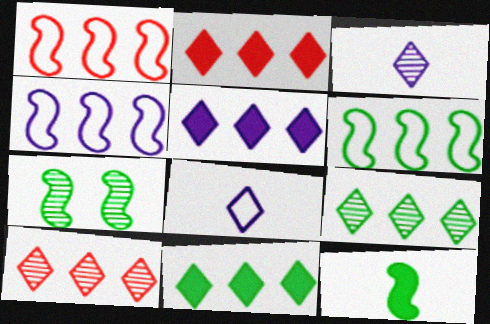[[1, 4, 6], 
[2, 5, 11], 
[6, 7, 12]]